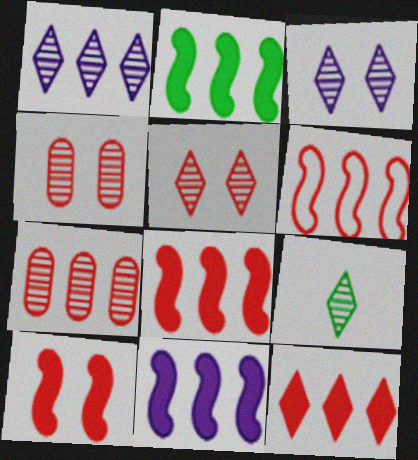[[1, 5, 9], 
[2, 8, 11], 
[6, 7, 12]]